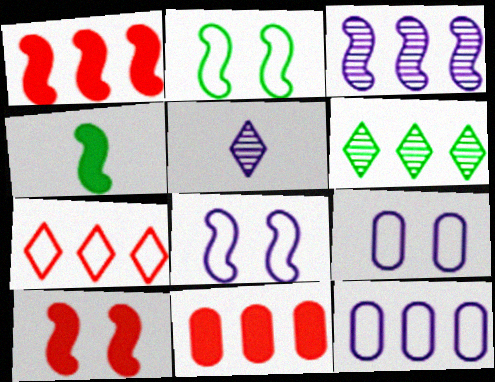[[1, 6, 12], 
[2, 5, 11]]